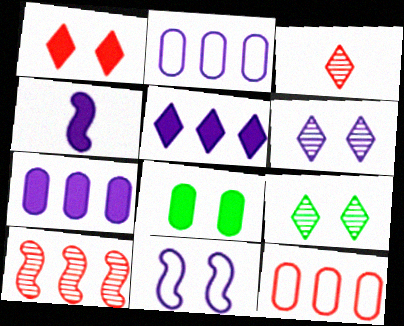[[2, 4, 6], 
[4, 9, 12]]